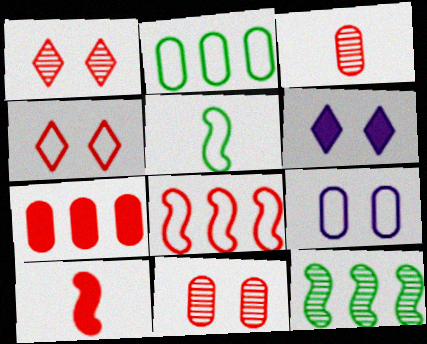[]